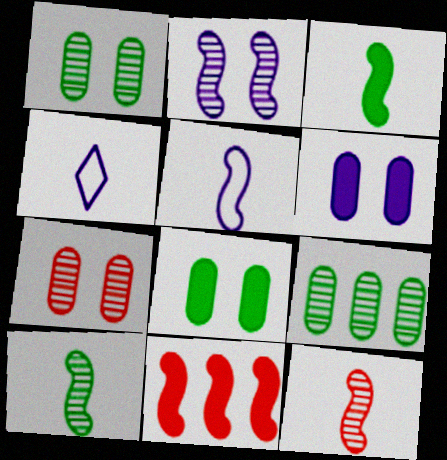[[1, 4, 11], 
[3, 5, 12]]